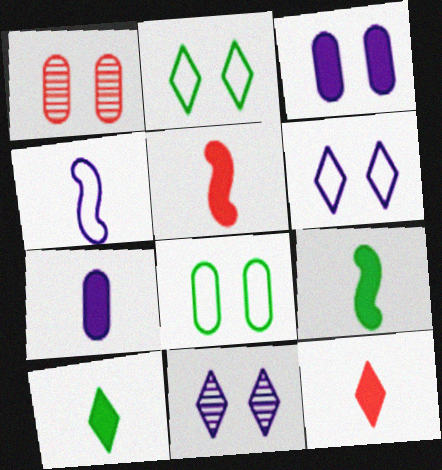[[1, 3, 8], 
[5, 7, 10], 
[7, 9, 12]]